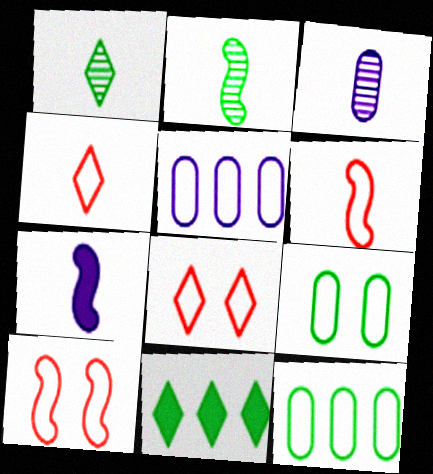[[2, 6, 7], 
[2, 9, 11], 
[3, 10, 11]]